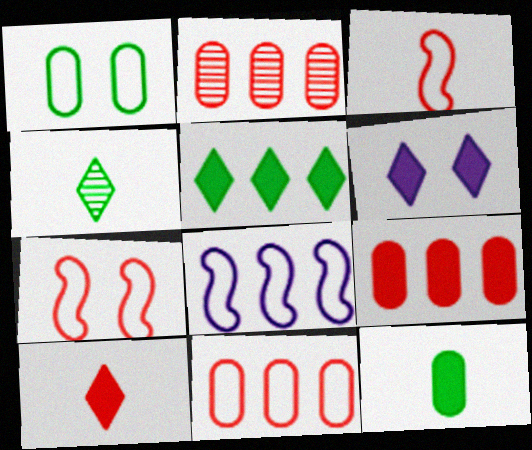[[2, 5, 8], 
[2, 7, 10], 
[2, 9, 11], 
[5, 6, 10]]